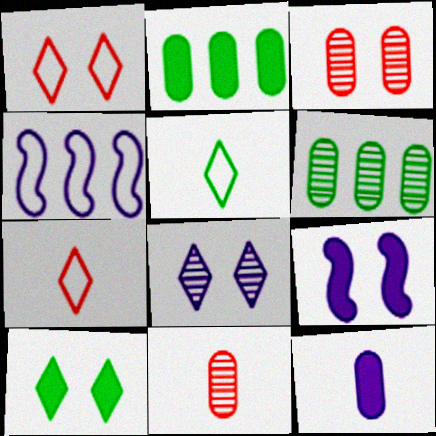[[1, 8, 10], 
[4, 8, 12], 
[4, 10, 11], 
[6, 7, 9]]